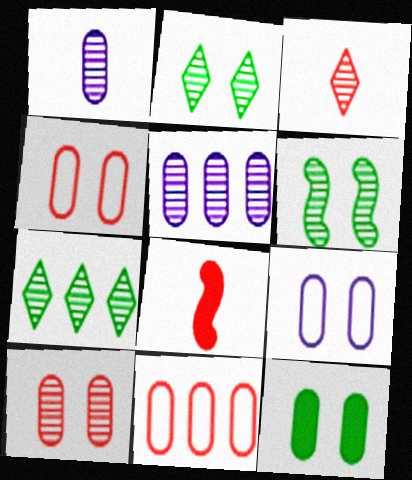[[1, 11, 12], 
[3, 5, 6], 
[7, 8, 9], 
[9, 10, 12]]